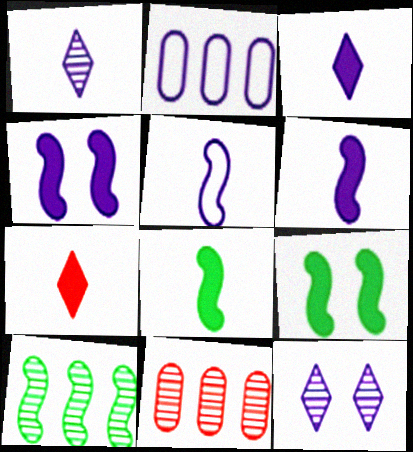[[1, 2, 4], 
[2, 6, 12]]